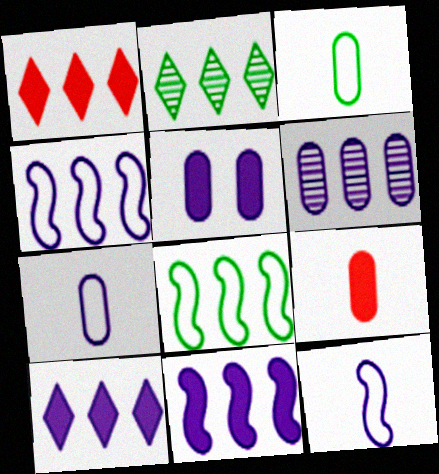[[1, 6, 8], 
[4, 6, 10], 
[5, 6, 7]]